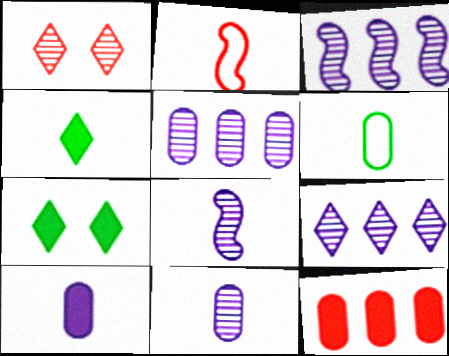[[1, 2, 12], 
[2, 4, 11], 
[2, 5, 7], 
[3, 5, 9]]